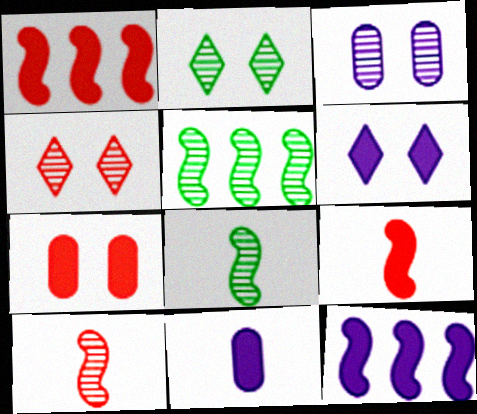[[6, 11, 12]]